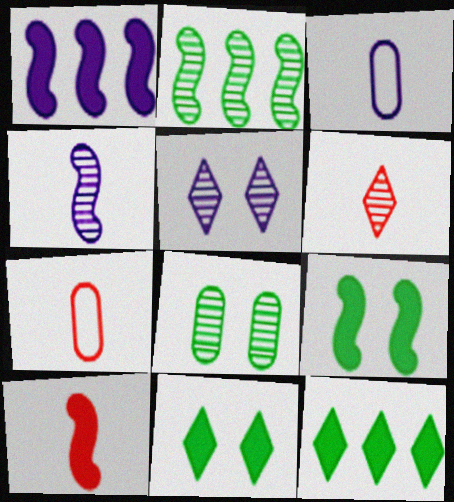[[1, 3, 5], 
[1, 9, 10], 
[6, 7, 10]]